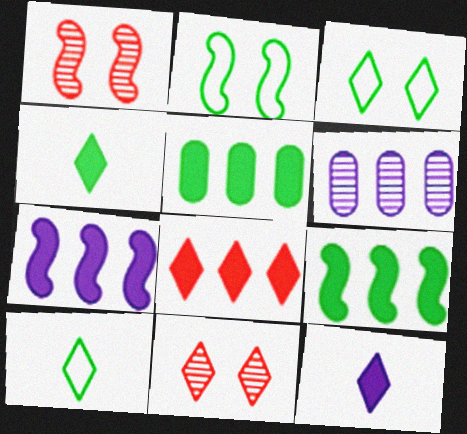[[5, 7, 8]]